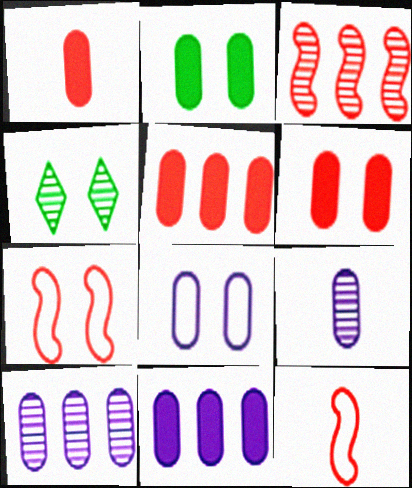[[1, 2, 11], 
[1, 5, 6], 
[3, 4, 9], 
[4, 11, 12], 
[8, 9, 11]]